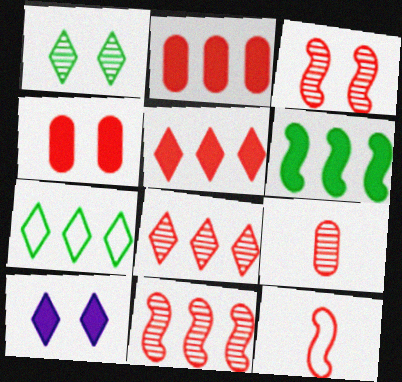[[3, 8, 9], 
[4, 8, 12]]